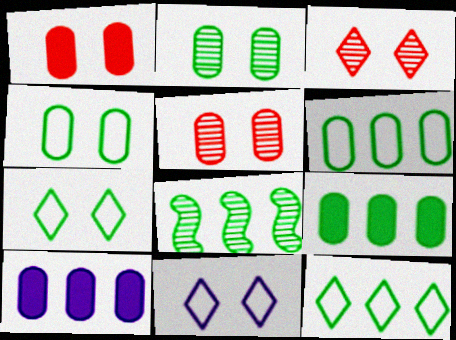[[8, 9, 12]]